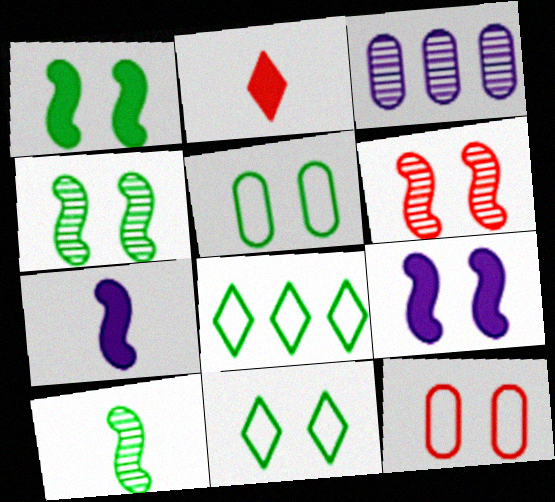[]